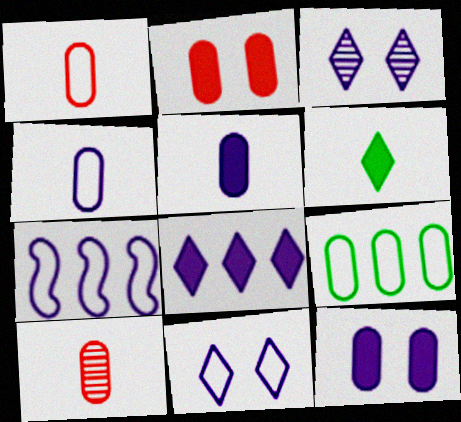[[3, 5, 7], 
[4, 7, 11], 
[9, 10, 12]]